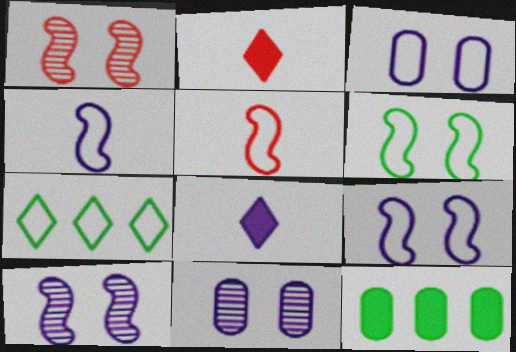[[3, 5, 7]]